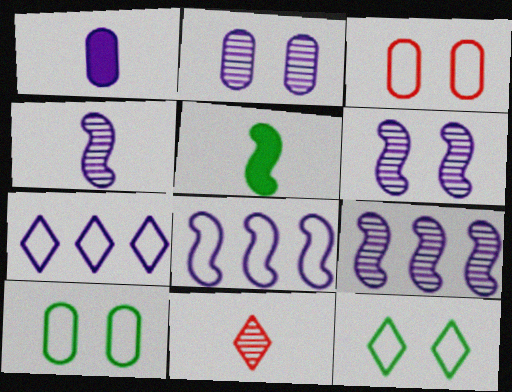[[1, 6, 7], 
[4, 6, 9]]